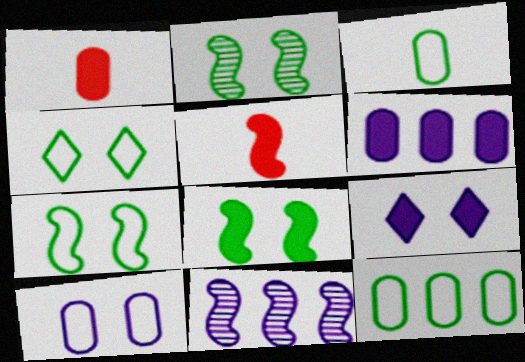[[1, 4, 11], 
[2, 7, 8], 
[5, 7, 11]]